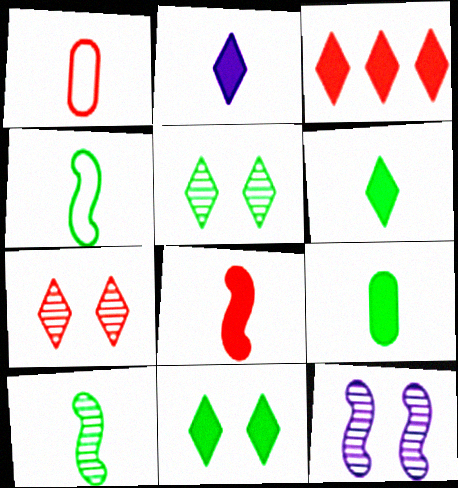[[1, 2, 10], 
[2, 3, 11], 
[2, 8, 9]]